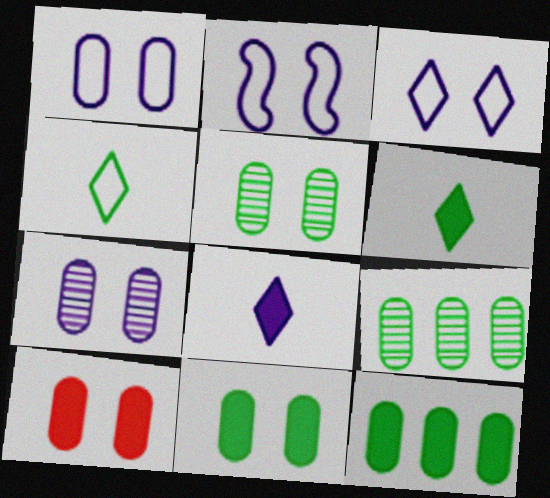[[1, 2, 3], 
[1, 5, 10]]